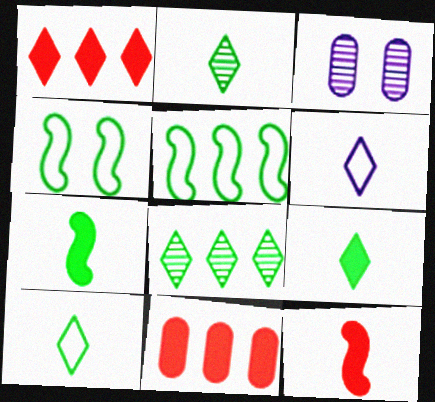[[2, 9, 10]]